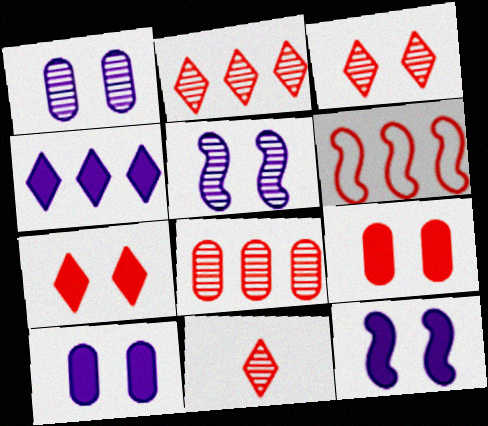[[2, 3, 11], 
[6, 9, 11]]